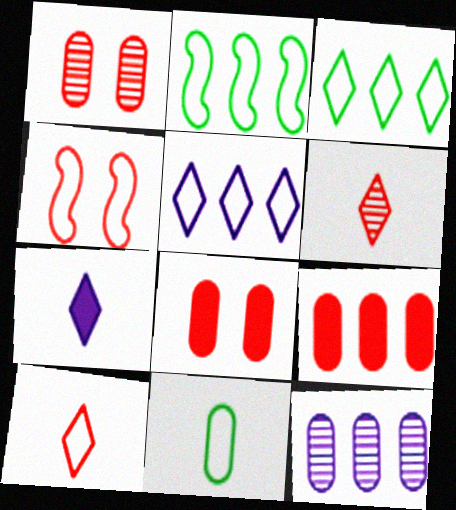[[1, 2, 7], 
[4, 5, 11], 
[4, 6, 9], 
[8, 11, 12]]